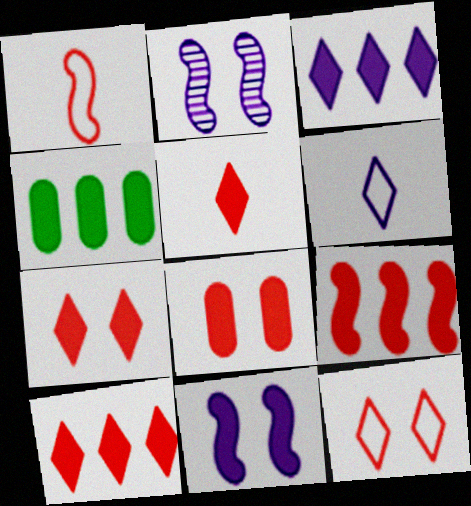[[3, 4, 9], 
[4, 5, 11], 
[5, 7, 10], 
[5, 8, 9]]